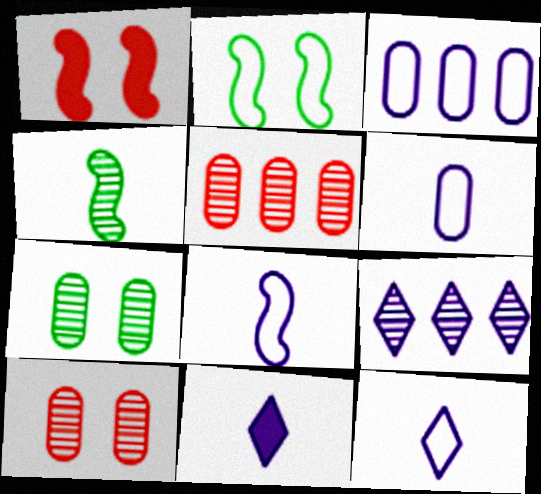[[2, 5, 11], 
[4, 9, 10], 
[6, 8, 12]]